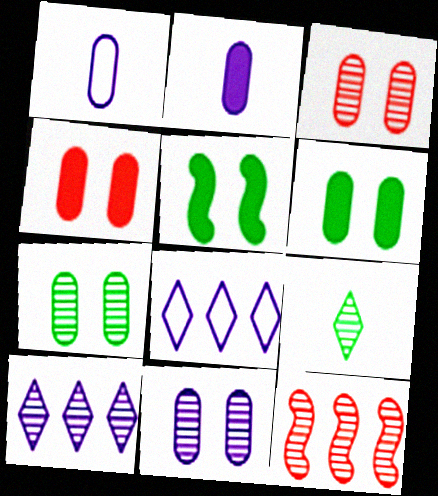[[3, 7, 11], 
[9, 11, 12]]